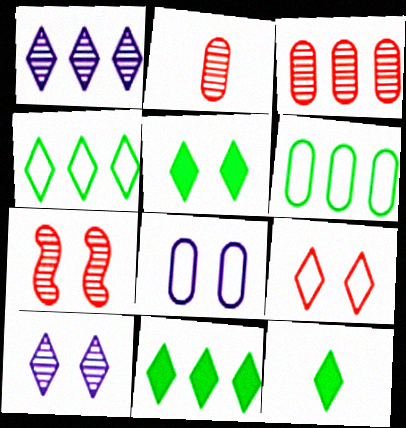[[1, 9, 12], 
[5, 7, 8], 
[5, 9, 10], 
[5, 11, 12]]